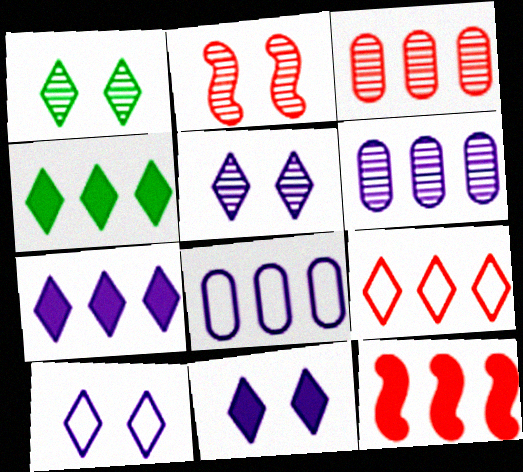[[3, 9, 12], 
[5, 10, 11]]